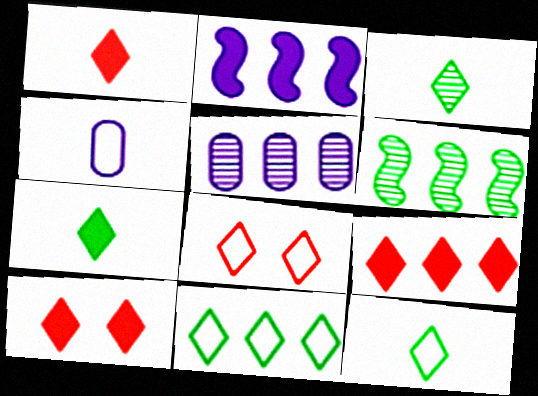[[1, 9, 10], 
[3, 7, 12], 
[4, 6, 10]]